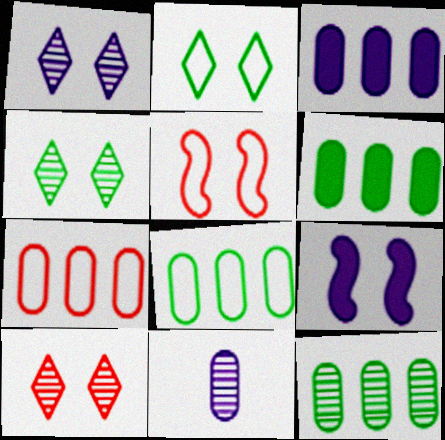[[1, 4, 10], 
[3, 7, 12], 
[6, 8, 12]]